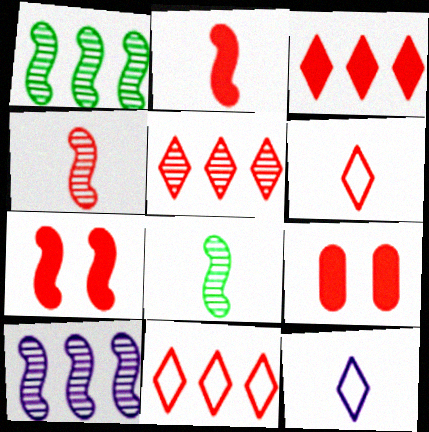[[1, 9, 12], 
[2, 3, 9], 
[3, 5, 11], 
[4, 9, 11]]